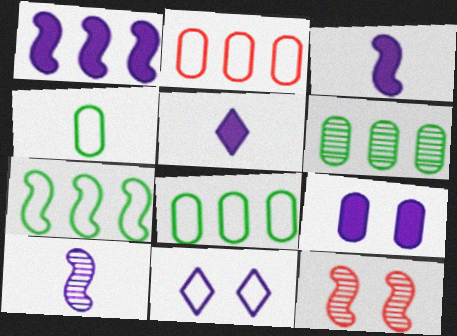[[1, 5, 9], 
[3, 7, 12], 
[5, 8, 12]]